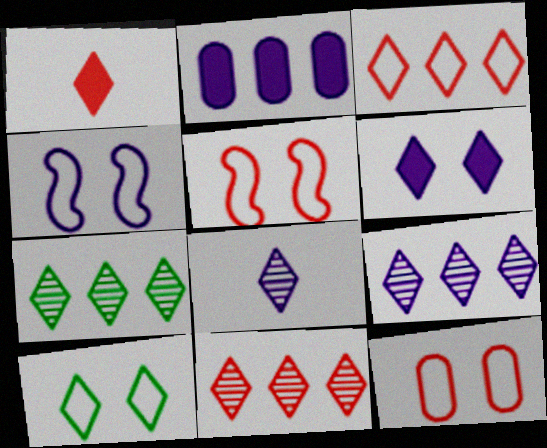[[1, 9, 10], 
[2, 4, 8], 
[4, 10, 12], 
[7, 9, 11]]